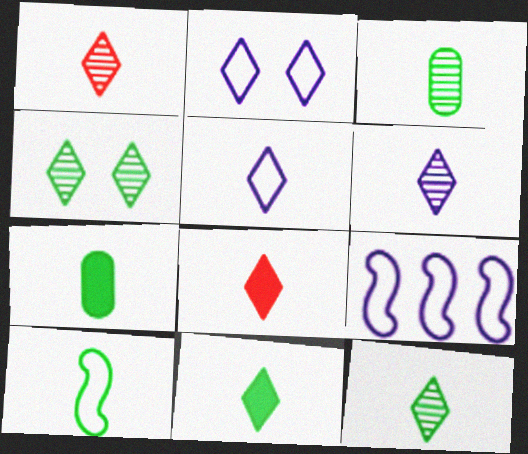[[1, 5, 11], 
[1, 6, 12], 
[3, 10, 11], 
[5, 8, 12], 
[7, 10, 12]]